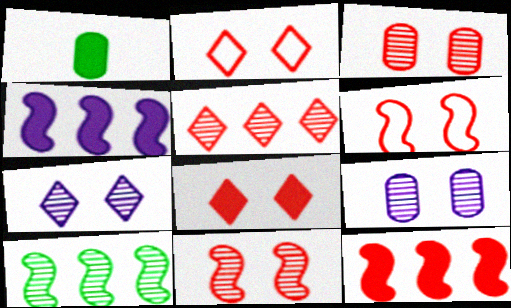[[1, 4, 8], 
[3, 6, 8]]